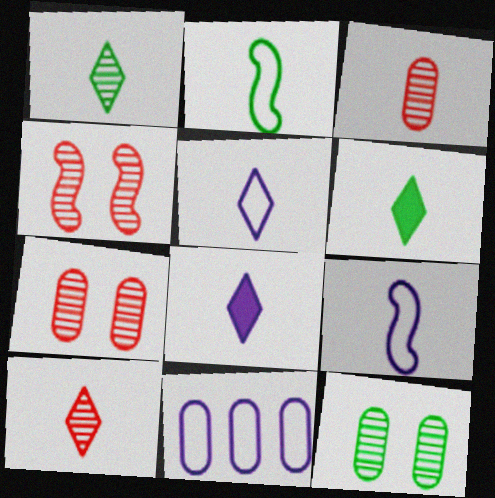[[2, 3, 8], 
[3, 6, 9], 
[4, 6, 11], 
[5, 6, 10]]